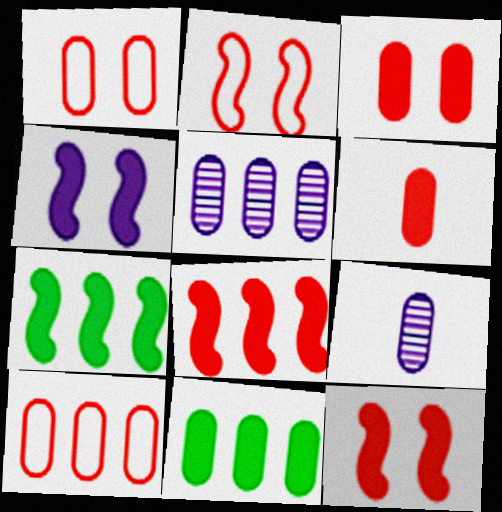[[1, 9, 11], 
[5, 10, 11]]